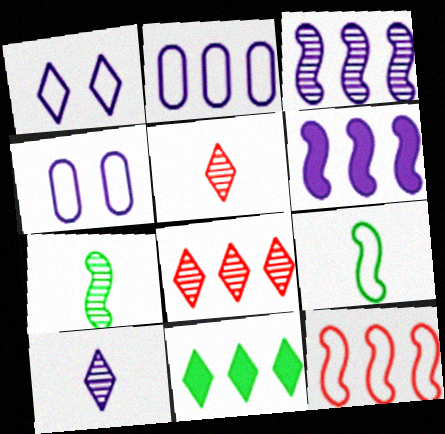[[1, 5, 11], 
[4, 6, 10]]